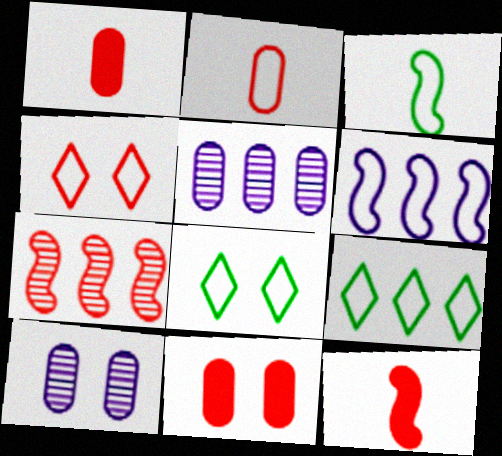[[1, 4, 7], 
[2, 6, 8], 
[5, 8, 12], 
[9, 10, 12]]